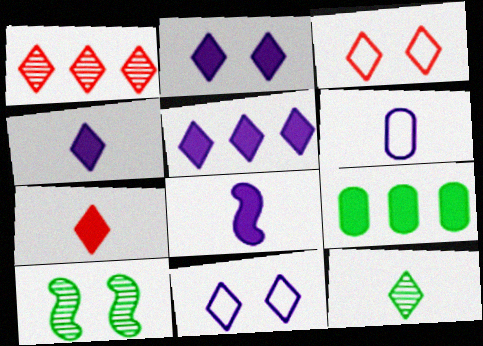[[1, 3, 7], 
[2, 4, 5], 
[3, 5, 12]]